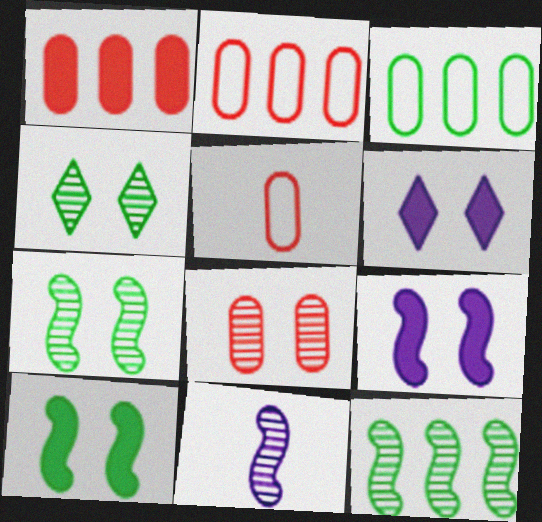[[1, 5, 8], 
[5, 6, 12]]